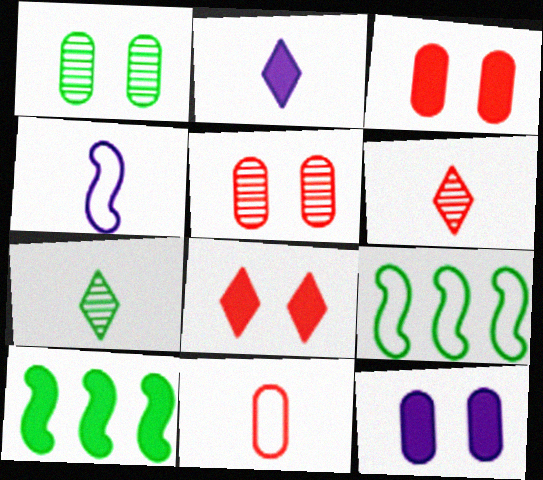[[2, 3, 10], 
[2, 5, 9], 
[6, 9, 12]]